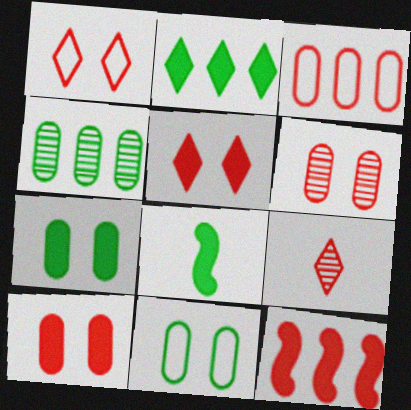[[2, 7, 8]]